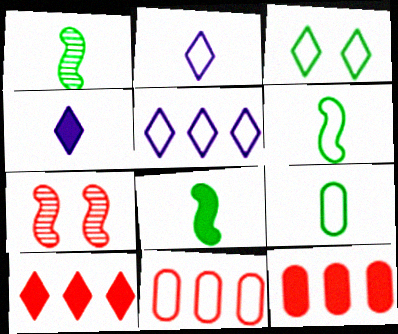[[1, 6, 8]]